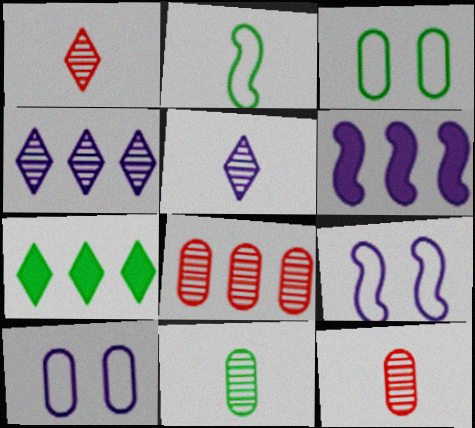[[1, 3, 6], 
[5, 6, 10], 
[7, 9, 12]]